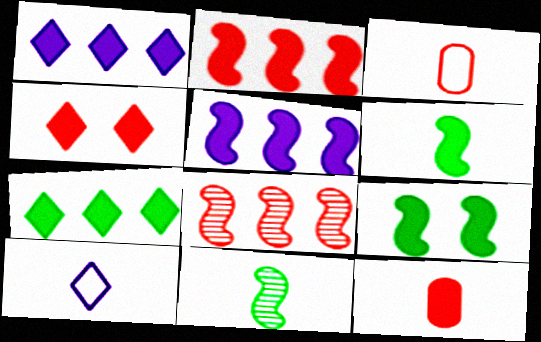[[1, 9, 12], 
[2, 4, 12], 
[3, 4, 8], 
[10, 11, 12]]